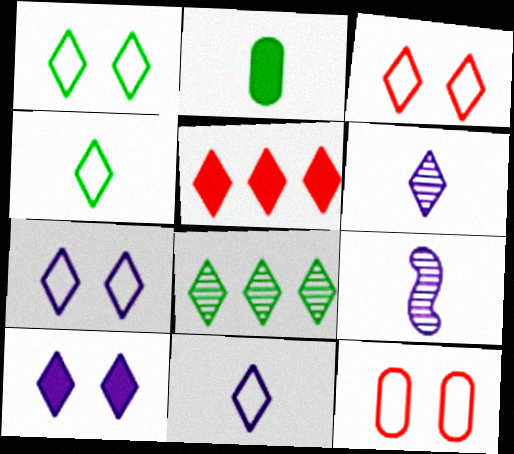[[1, 3, 7], 
[1, 5, 6]]